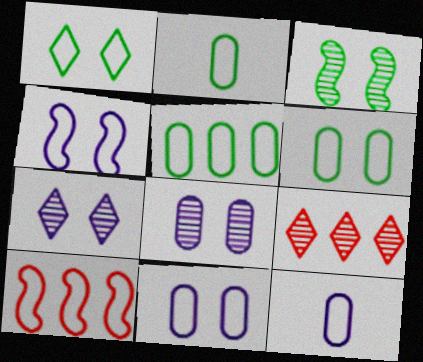[[1, 10, 12], 
[2, 5, 6]]